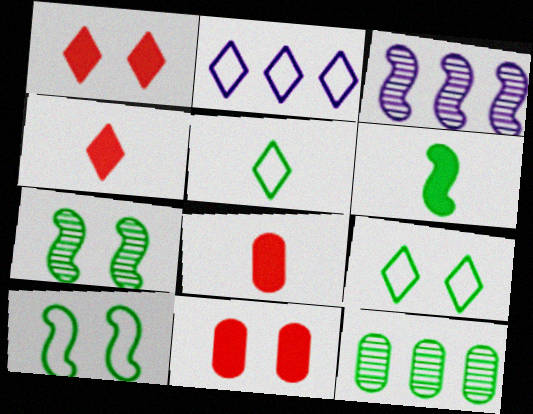[[2, 7, 8], 
[3, 5, 11], 
[3, 8, 9], 
[6, 9, 12]]